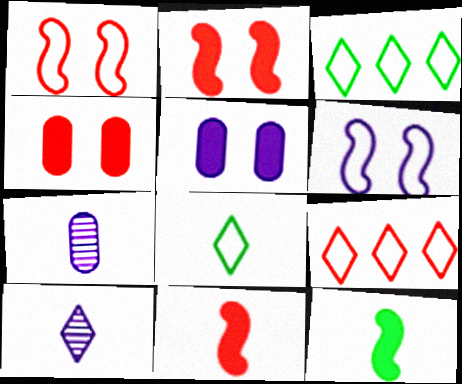[[2, 3, 7], 
[7, 8, 11]]